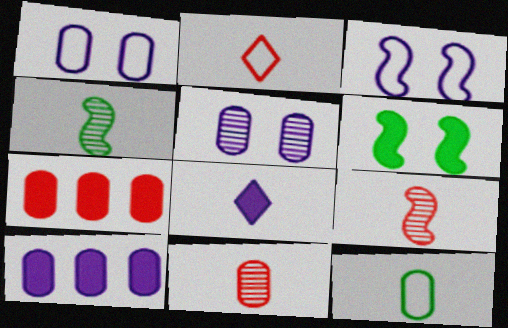[[5, 7, 12], 
[6, 7, 8], 
[8, 9, 12]]